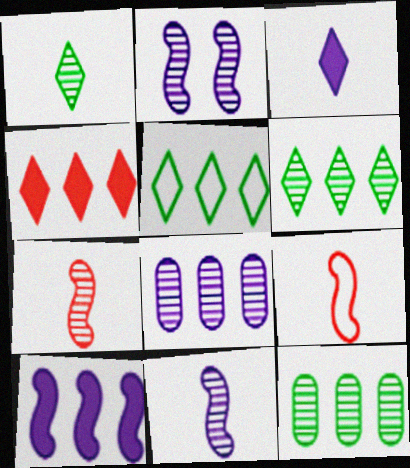[]